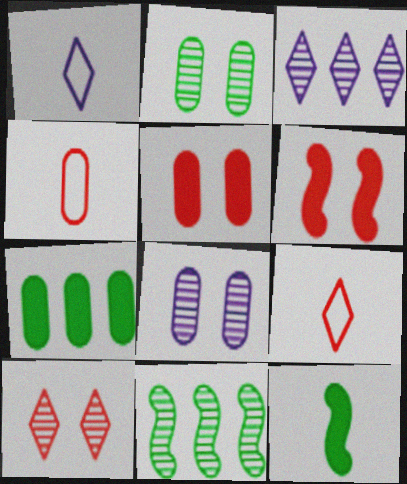[[1, 5, 11], 
[4, 7, 8]]